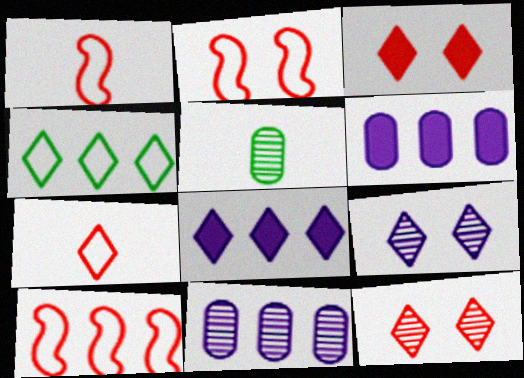[[1, 2, 10], 
[2, 5, 8]]